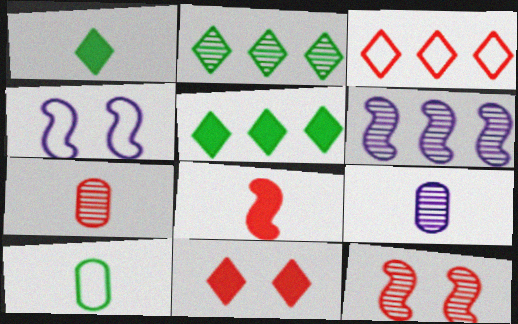[[2, 9, 12], 
[3, 4, 10], 
[4, 5, 7], 
[6, 10, 11]]